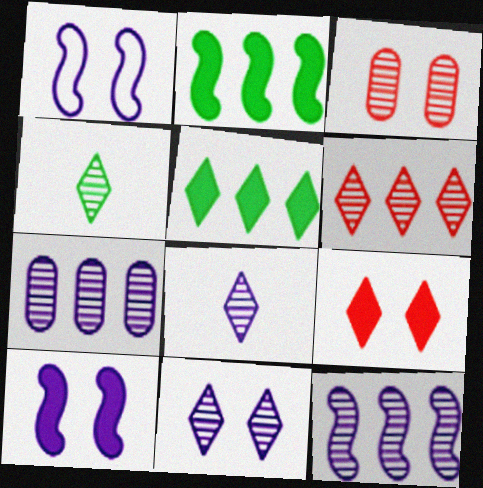[[3, 4, 12], 
[4, 6, 11]]